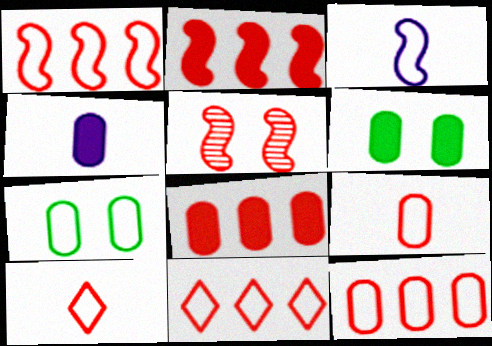[[1, 11, 12], 
[3, 7, 11], 
[4, 6, 8], 
[5, 8, 10]]